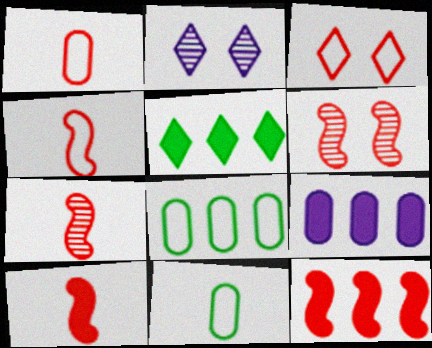[[2, 8, 10], 
[2, 11, 12], 
[4, 6, 12], 
[4, 7, 10], 
[5, 9, 12]]